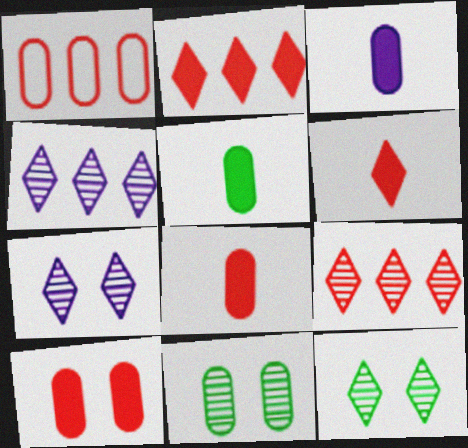[[1, 3, 11], 
[3, 5, 8]]